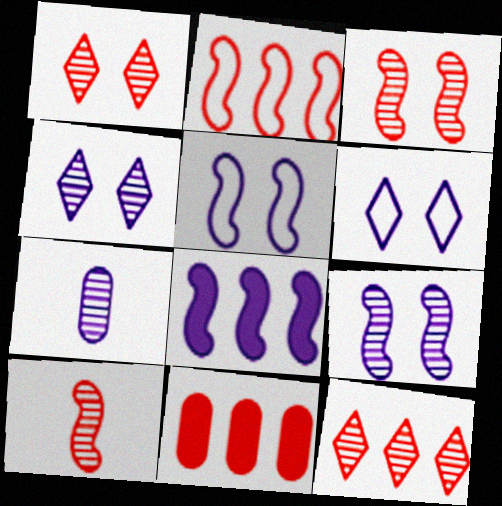[[2, 11, 12], 
[6, 7, 8]]